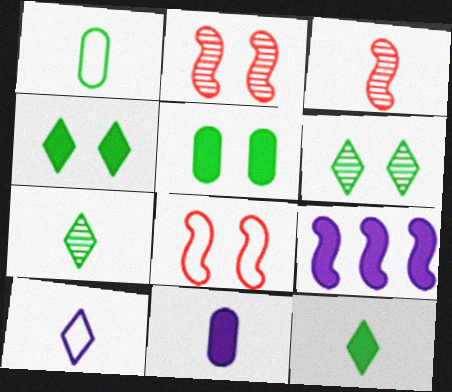[]